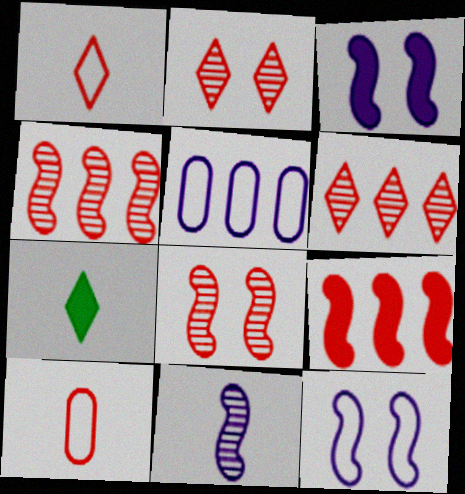[[2, 9, 10], 
[5, 7, 8], 
[7, 10, 11]]